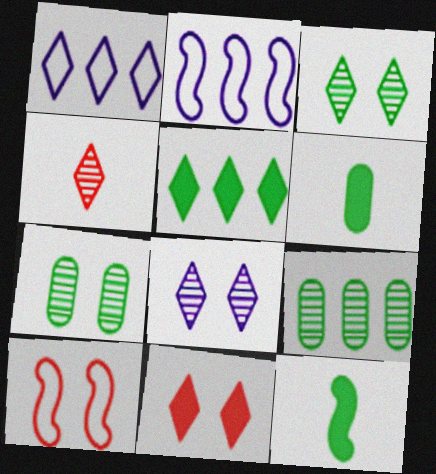[]